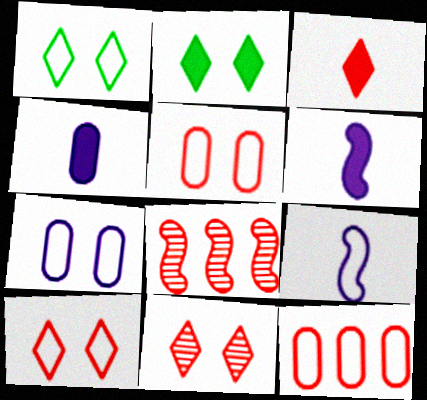[[1, 4, 8], 
[1, 9, 12], 
[3, 5, 8]]